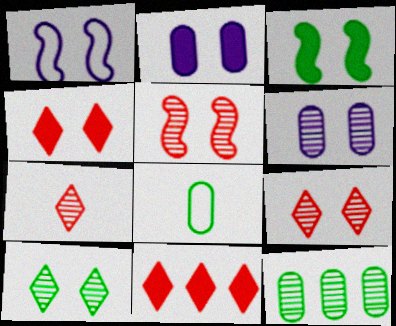[[1, 3, 5], 
[2, 3, 4], 
[5, 6, 10]]